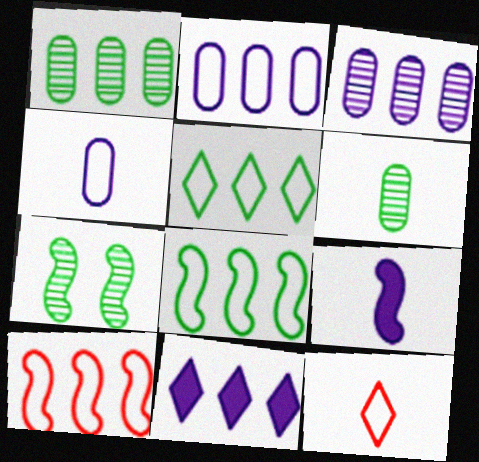[[1, 10, 11], 
[2, 5, 10], 
[6, 9, 12], 
[7, 9, 10]]